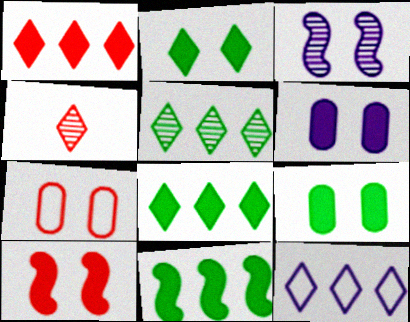[[1, 5, 12], 
[2, 3, 7], 
[2, 4, 12], 
[2, 6, 10]]